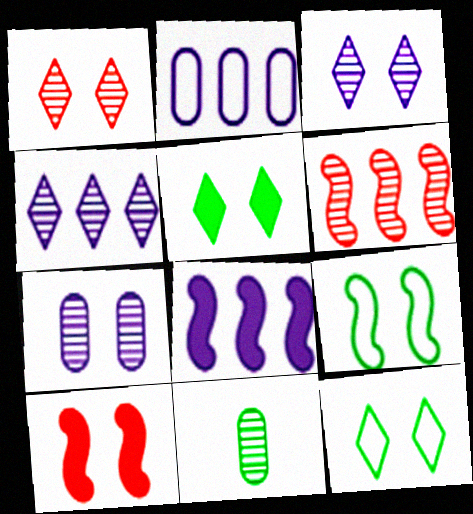[[2, 4, 8], 
[3, 6, 11], 
[7, 10, 12]]